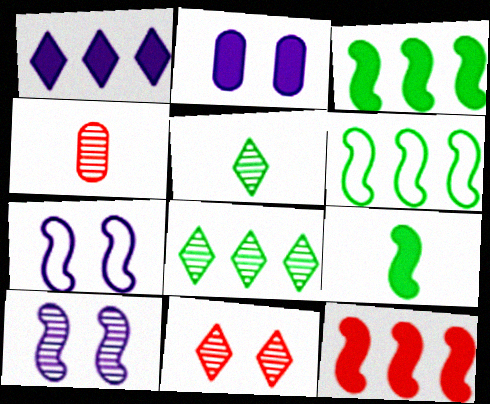[[4, 8, 10]]